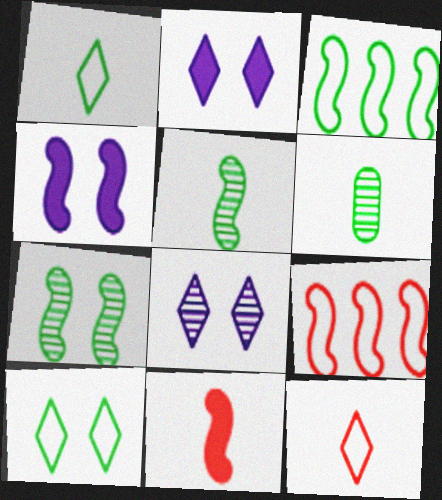[[2, 6, 9], 
[4, 5, 9]]